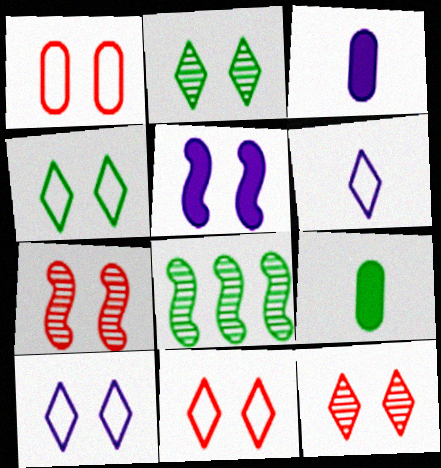[[1, 2, 5], 
[3, 8, 11], 
[4, 8, 9], 
[4, 10, 11]]